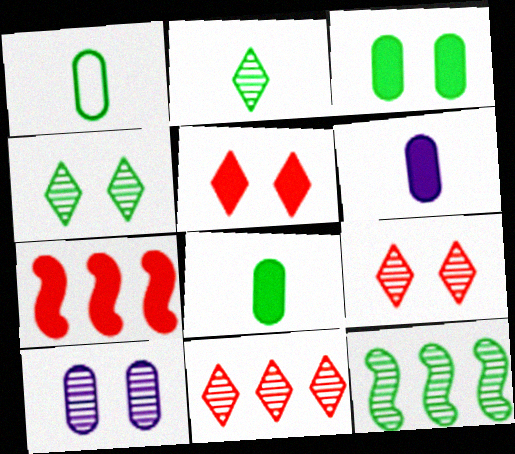[]